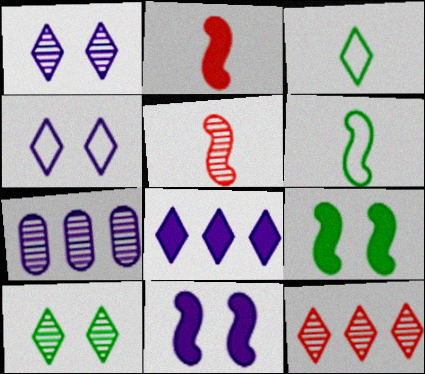[[5, 7, 10]]